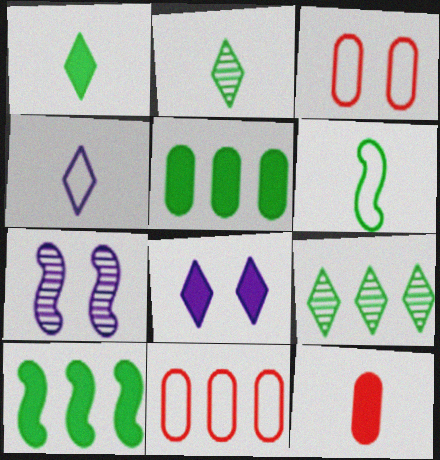[[1, 7, 11], 
[8, 10, 12]]